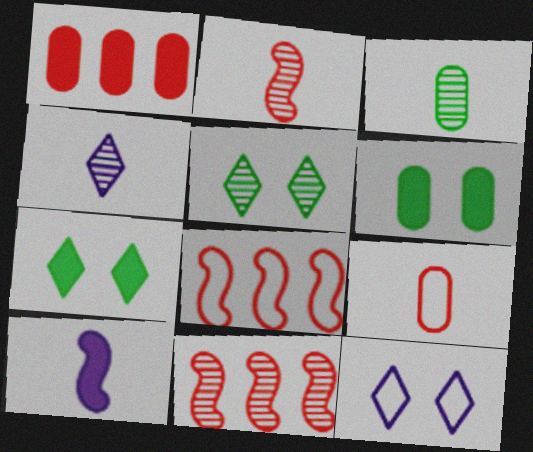[[1, 7, 10], 
[2, 3, 4], 
[4, 6, 8]]